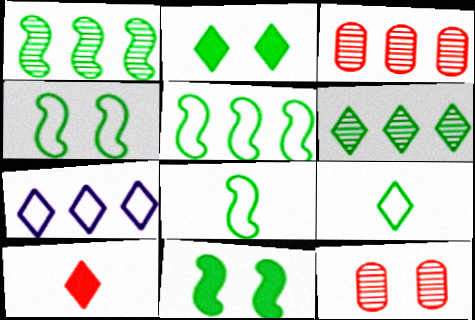[[1, 8, 11], 
[2, 6, 9], 
[4, 5, 8]]